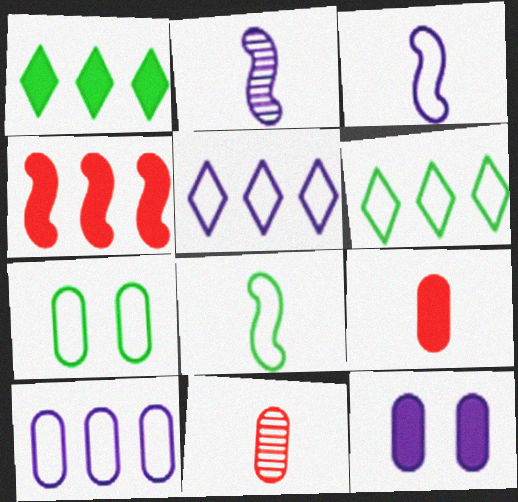[[2, 5, 12], 
[6, 7, 8]]